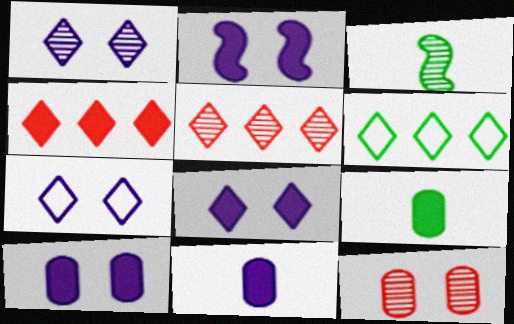[[1, 7, 8], 
[2, 4, 9], 
[2, 8, 10]]